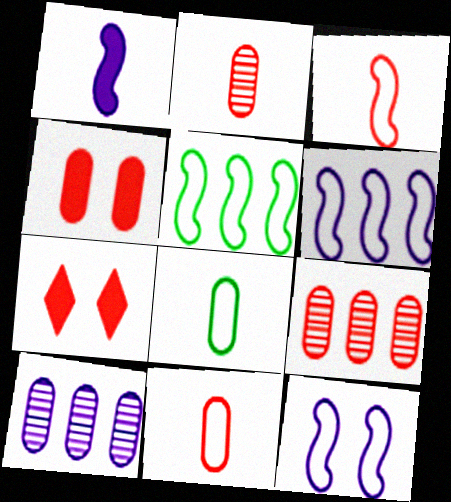[[3, 5, 12], 
[3, 7, 9], 
[4, 8, 10], 
[4, 9, 11]]